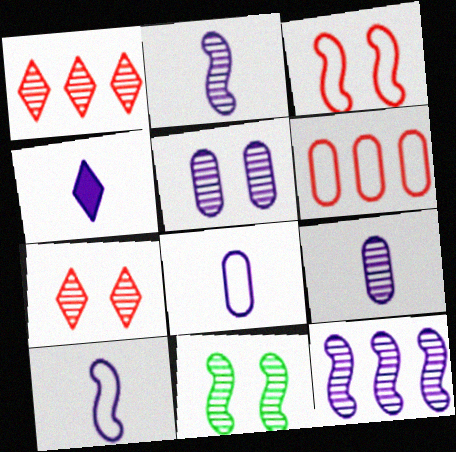[[1, 9, 11], 
[2, 4, 8], 
[4, 6, 11], 
[4, 9, 10], 
[5, 7, 11]]